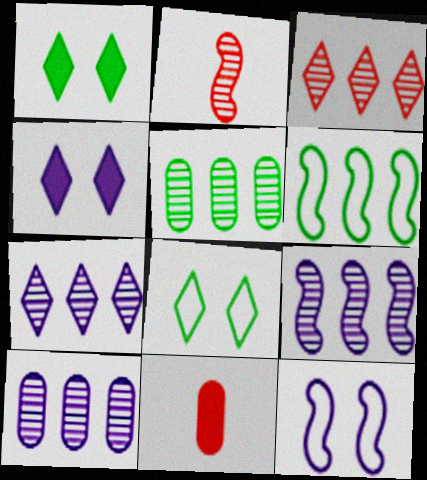[[3, 5, 9], 
[7, 9, 10], 
[8, 9, 11]]